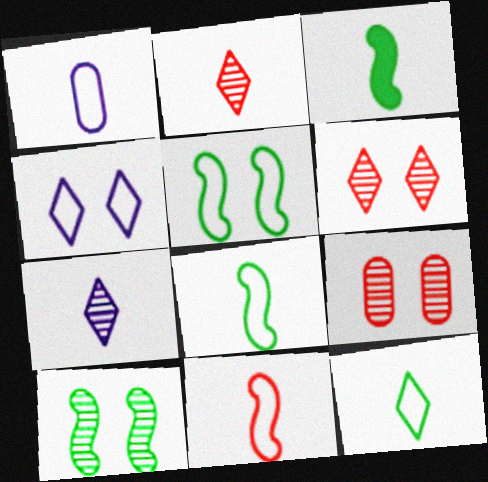[[1, 2, 3], 
[1, 11, 12]]